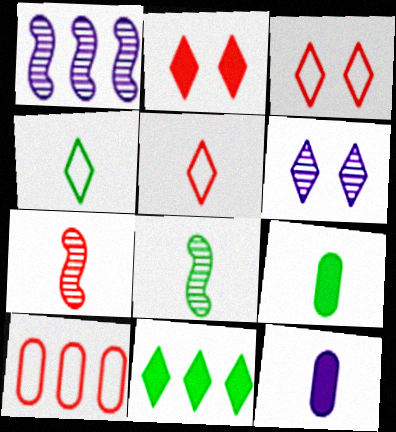[[1, 3, 9], 
[1, 10, 11], 
[2, 7, 10], 
[4, 7, 12], 
[4, 8, 9], 
[5, 6, 11], 
[5, 8, 12]]